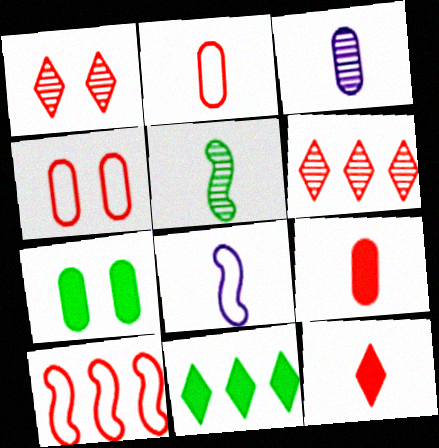[[1, 9, 10], 
[6, 7, 8]]